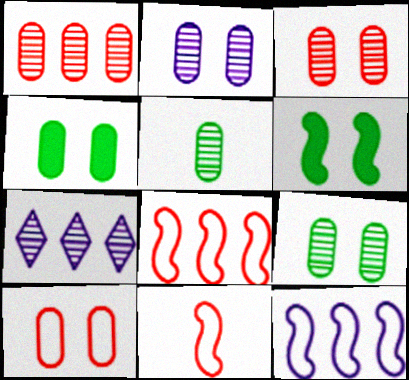[[1, 2, 5], 
[2, 3, 9], 
[2, 4, 10], 
[4, 7, 11]]